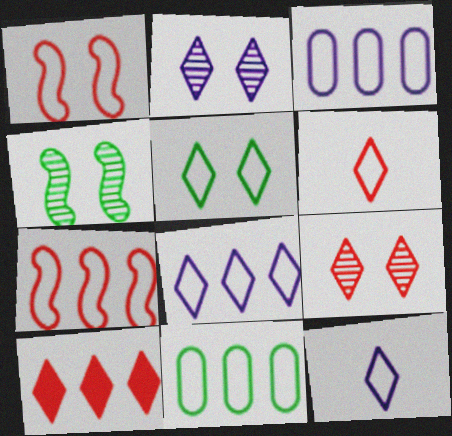[[1, 11, 12], 
[5, 6, 8], 
[6, 9, 10], 
[7, 8, 11]]